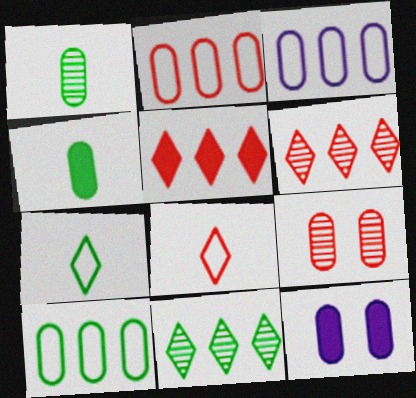[[1, 2, 12], 
[2, 3, 10], 
[3, 4, 9]]